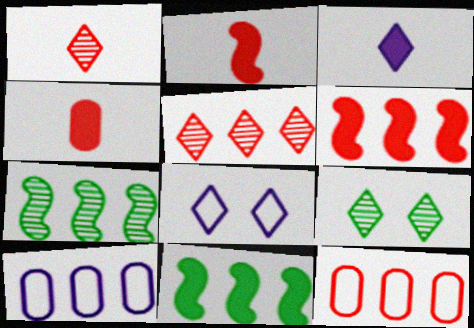[[2, 9, 10], 
[4, 7, 8], 
[5, 6, 12], 
[5, 10, 11]]